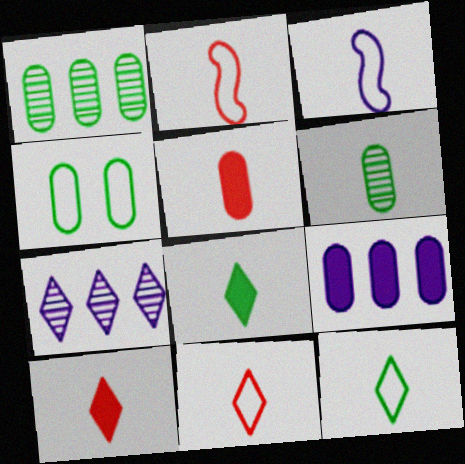[[3, 6, 10]]